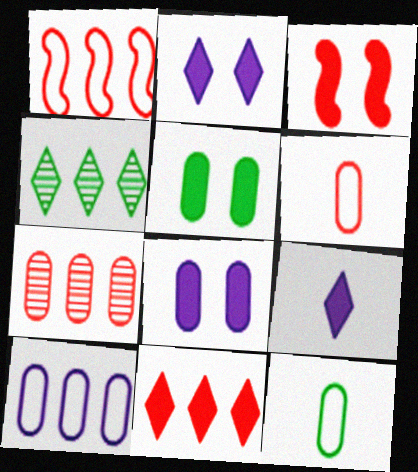[[1, 7, 11], 
[2, 3, 5], 
[7, 8, 12]]